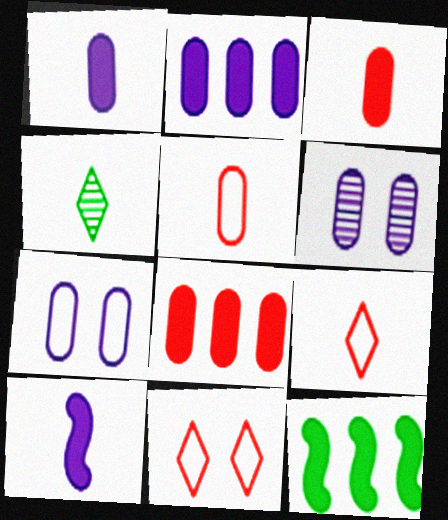[[4, 5, 10], 
[6, 9, 12]]